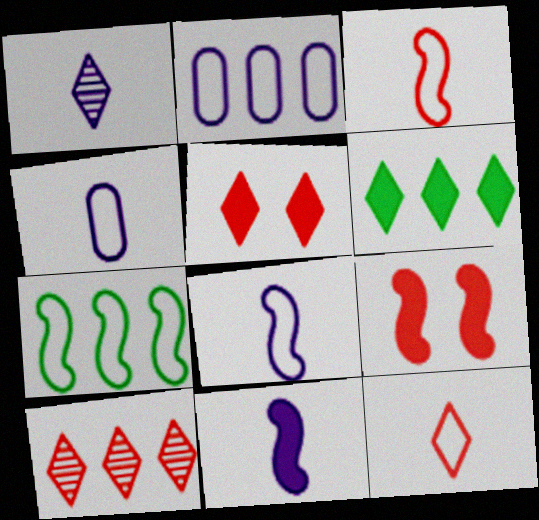[[1, 4, 11], 
[5, 10, 12]]